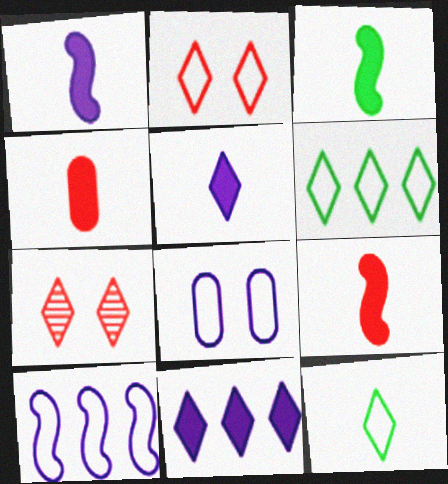[[1, 3, 9], 
[3, 4, 5], 
[5, 6, 7], 
[7, 11, 12]]